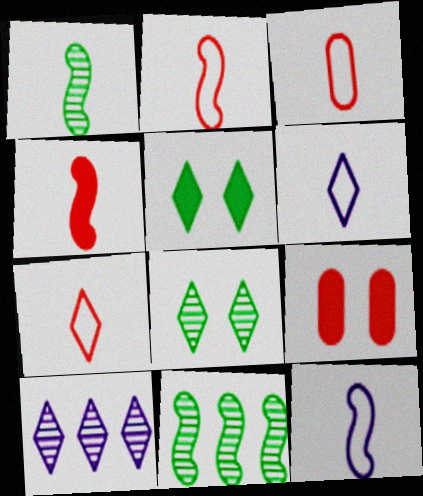[[1, 4, 12], 
[2, 3, 7], 
[5, 7, 10], 
[6, 9, 11]]